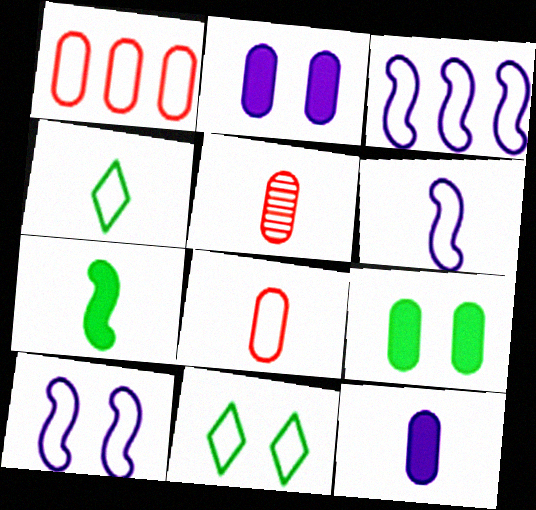[[1, 4, 10], 
[1, 6, 11], 
[3, 6, 10], 
[3, 8, 11], 
[4, 6, 8]]